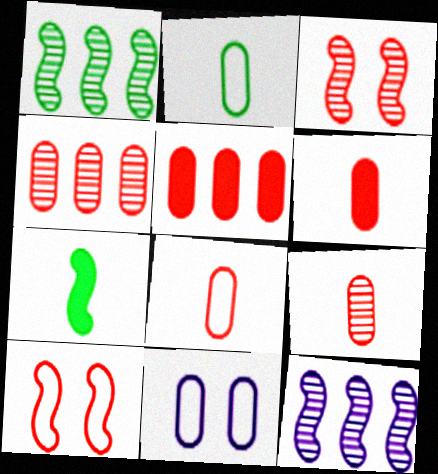[[6, 8, 9], 
[7, 10, 12]]